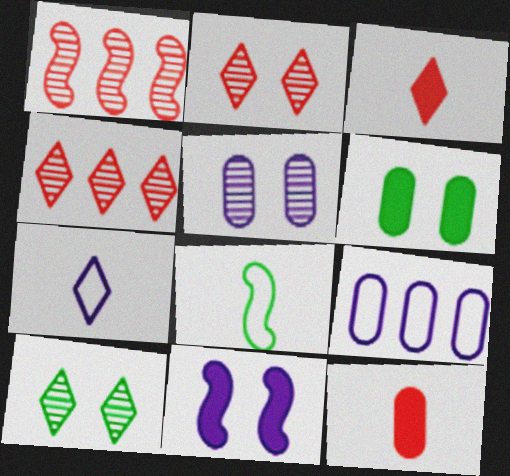[[1, 6, 7], 
[1, 8, 11]]